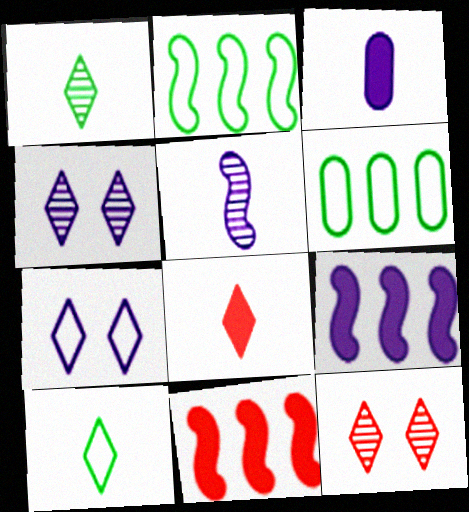[[2, 3, 12]]